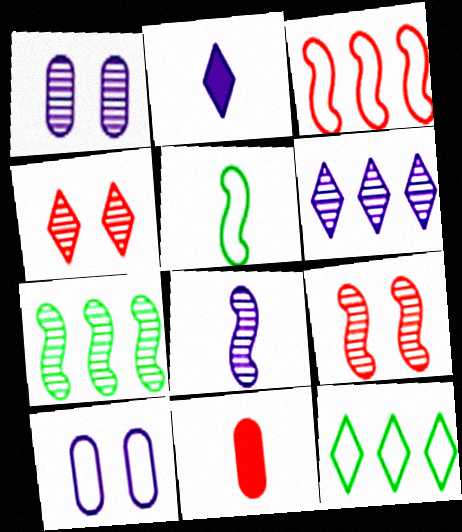[[1, 6, 8], 
[2, 4, 12], 
[3, 4, 11], 
[7, 8, 9]]